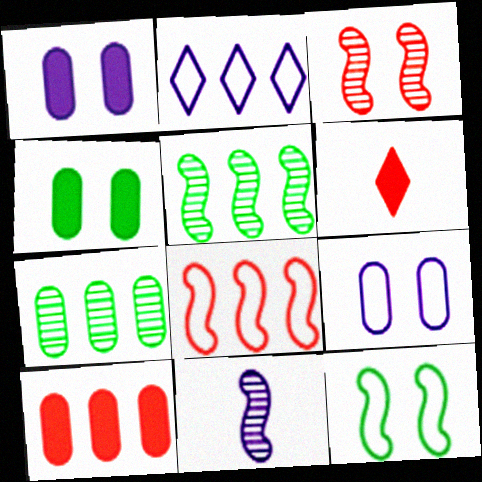[[1, 2, 11], 
[2, 5, 10], 
[3, 5, 11], 
[5, 6, 9]]